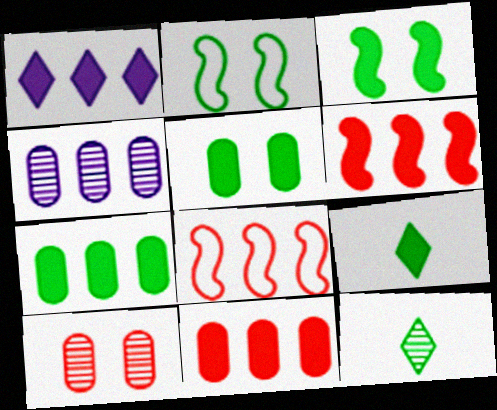[[1, 6, 7], 
[2, 7, 12], 
[3, 7, 9]]